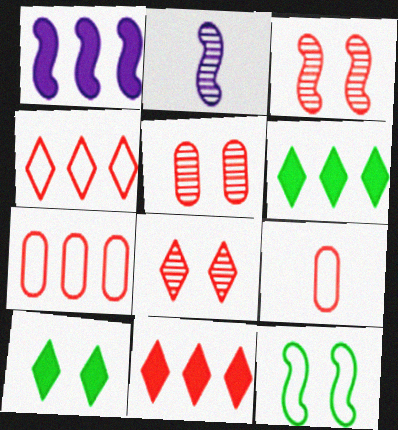[[2, 7, 10], 
[3, 5, 8], 
[3, 9, 11]]